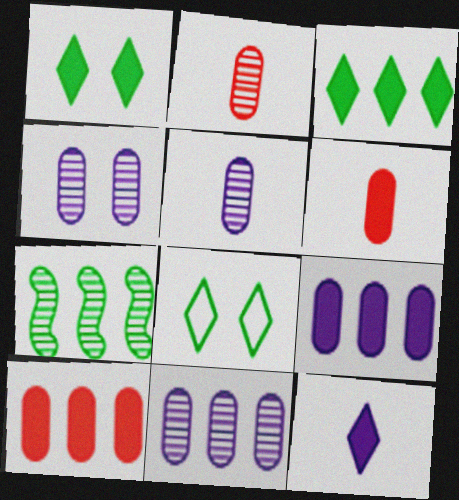[[4, 5, 11]]